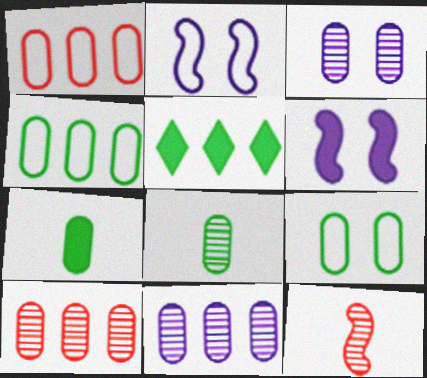[[1, 3, 7], 
[3, 8, 10]]